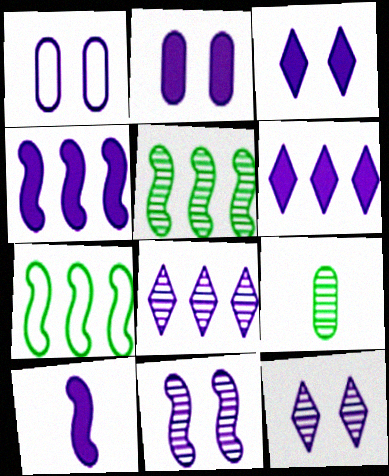[[1, 3, 11], 
[1, 8, 10], 
[2, 6, 10]]